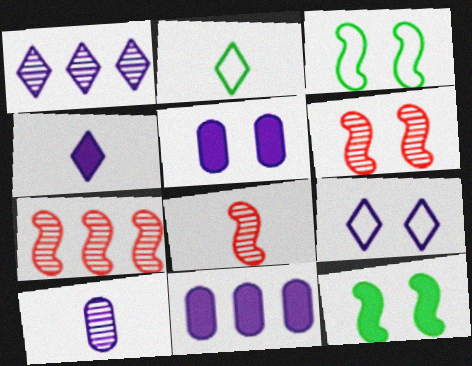[[1, 4, 9], 
[2, 5, 7], 
[2, 6, 11], 
[6, 7, 8]]